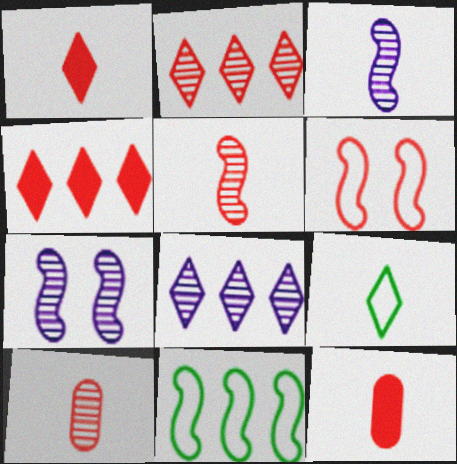[[2, 6, 12], 
[3, 9, 12], 
[4, 6, 10]]